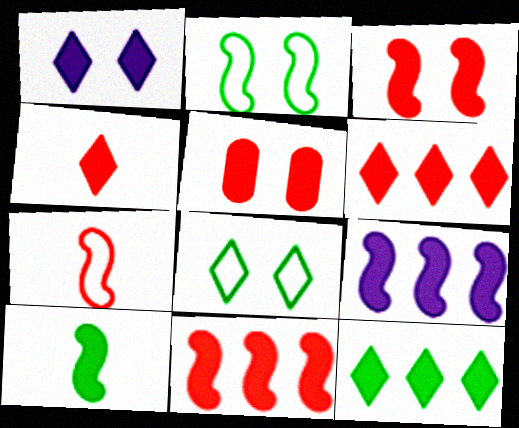[[1, 4, 12], 
[3, 9, 10], 
[4, 5, 11]]